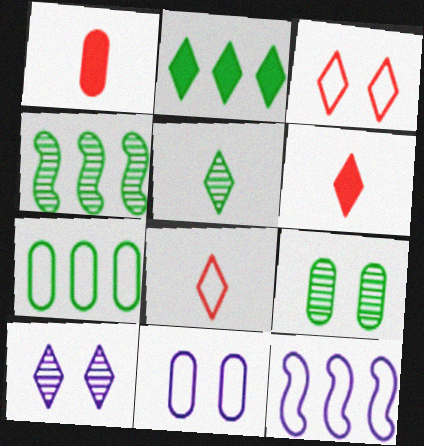[[2, 4, 7], 
[2, 8, 10], 
[4, 5, 9], 
[4, 6, 11], 
[6, 9, 12]]